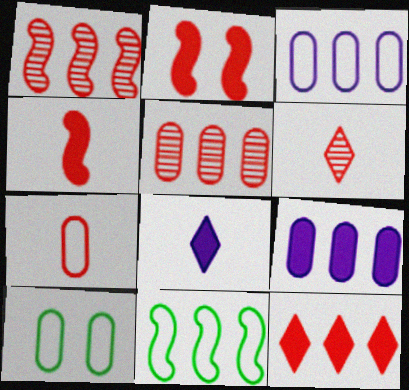[[1, 8, 10], 
[3, 7, 10], 
[4, 6, 7]]